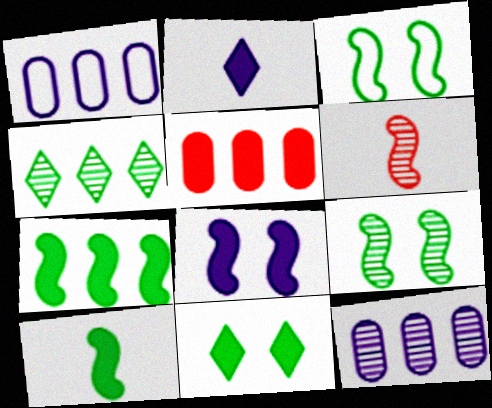[[1, 6, 11]]